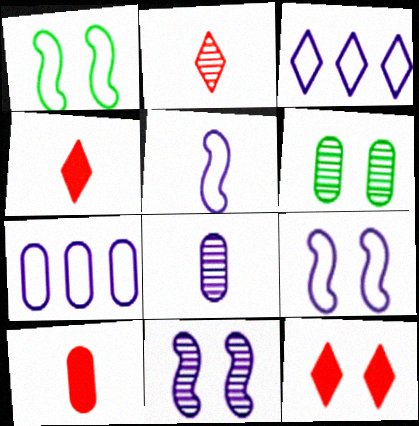[[6, 7, 10], 
[6, 9, 12]]